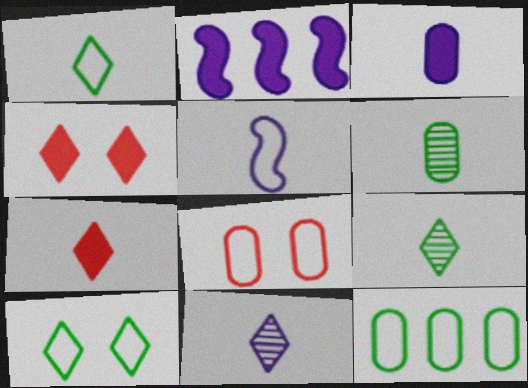[[1, 7, 11], 
[2, 8, 9], 
[3, 5, 11], 
[5, 6, 7]]